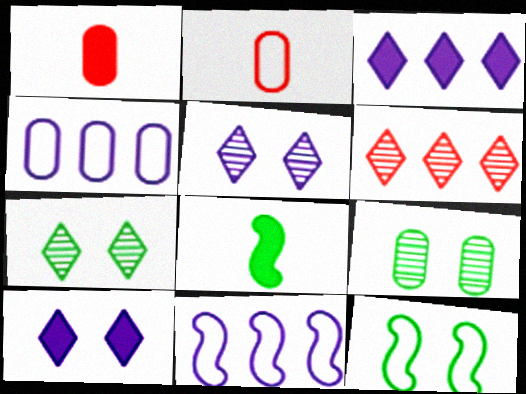[[1, 4, 9], 
[1, 7, 11]]